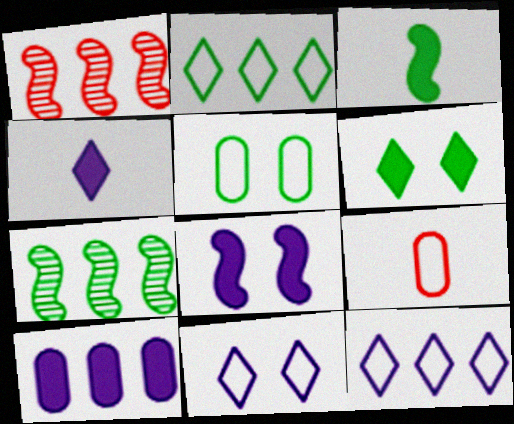[[1, 2, 10], 
[1, 4, 5], 
[4, 8, 10]]